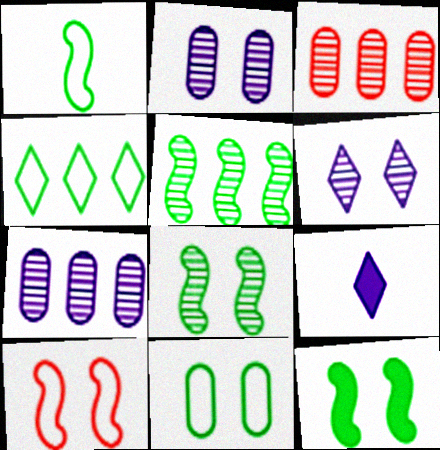[[1, 4, 11], 
[1, 5, 12]]